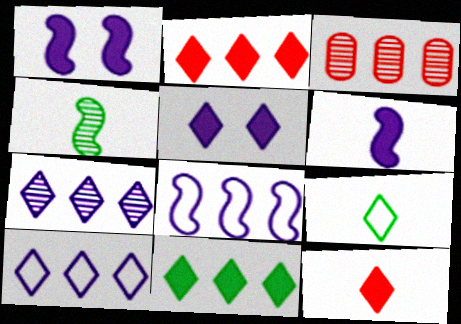[[1, 3, 9], 
[3, 8, 11], 
[5, 11, 12]]